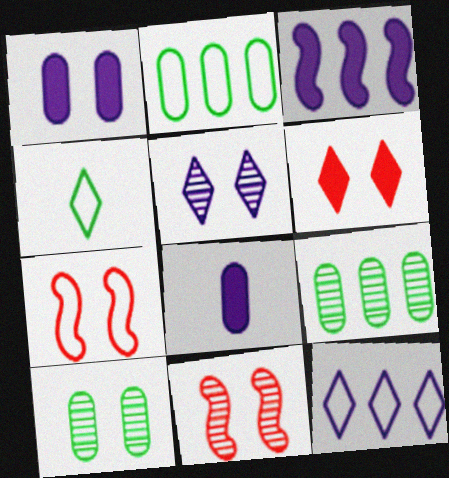[[5, 10, 11]]